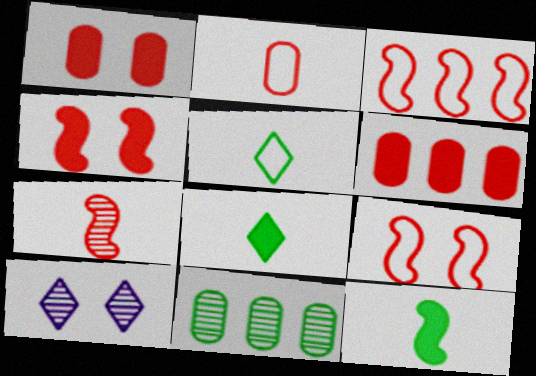[[3, 4, 7], 
[7, 10, 11]]